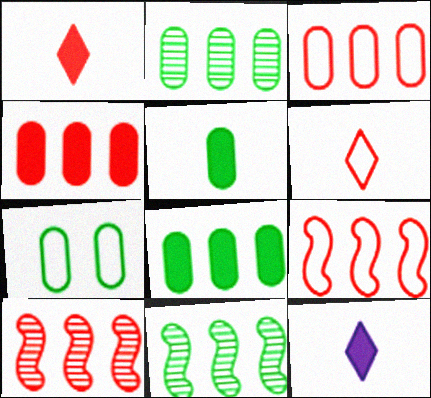[[2, 5, 7], 
[7, 10, 12]]